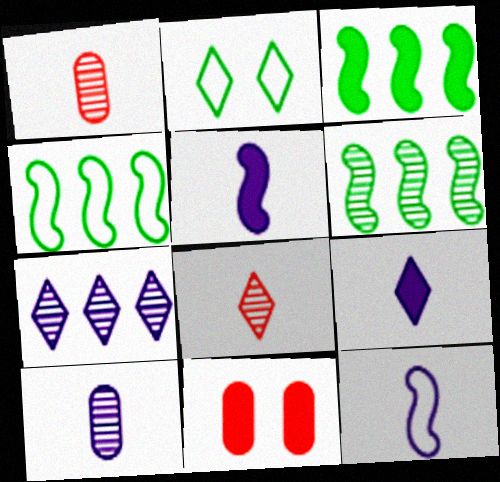[[3, 4, 6], 
[3, 9, 11], 
[9, 10, 12]]